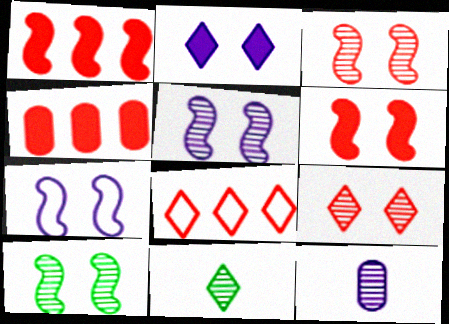[[2, 8, 11], 
[3, 5, 10], 
[4, 7, 11], 
[6, 7, 10]]